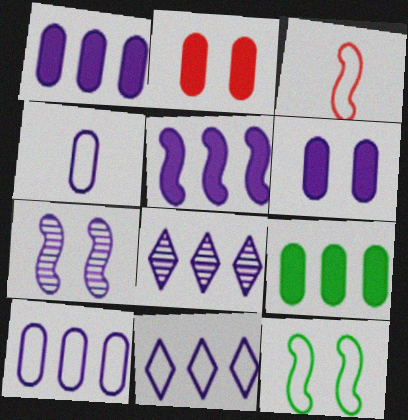[[5, 8, 10]]